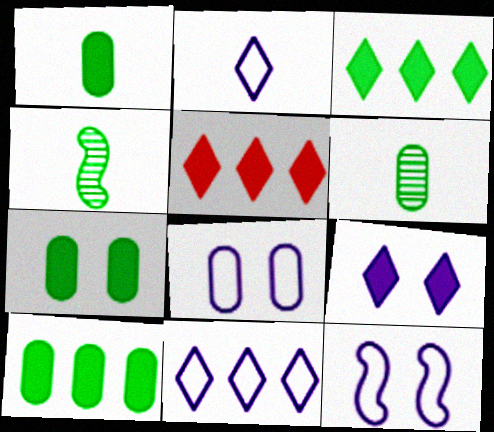[[1, 7, 10], 
[4, 5, 8], 
[5, 6, 12]]